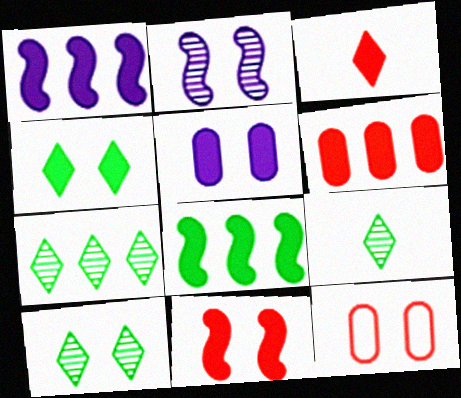[[1, 9, 12], 
[2, 4, 12], 
[3, 5, 8], 
[3, 6, 11], 
[4, 5, 11], 
[7, 9, 10]]